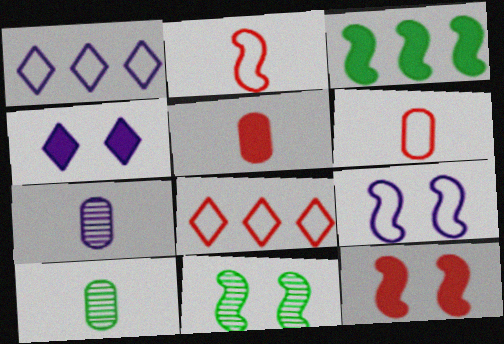[[1, 5, 11], 
[1, 10, 12], 
[3, 4, 5], 
[9, 11, 12]]